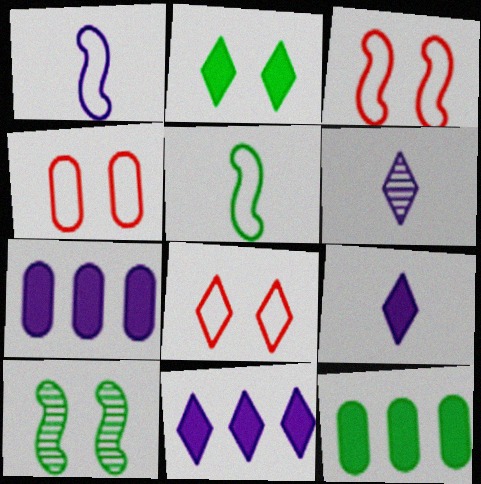[[3, 4, 8], 
[3, 6, 12]]